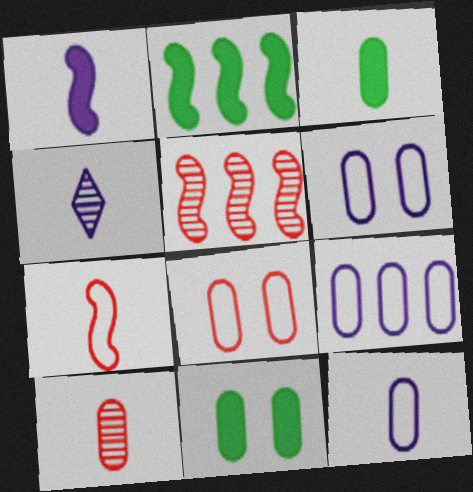[[1, 4, 12], 
[2, 4, 8], 
[3, 4, 7], 
[3, 10, 12], 
[6, 9, 12], 
[9, 10, 11]]